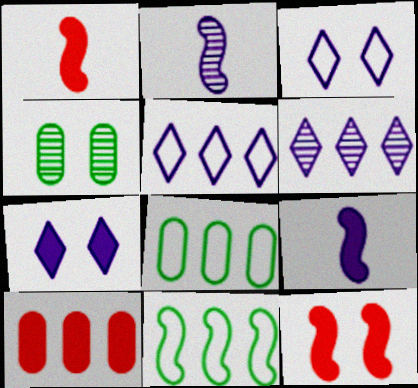[[1, 4, 5], 
[2, 11, 12], 
[3, 4, 12], 
[6, 10, 11]]